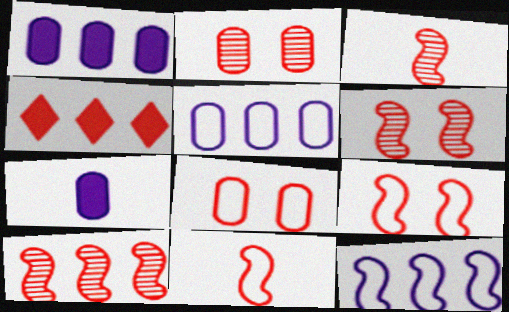[[2, 4, 11], 
[3, 4, 8], 
[3, 6, 10]]